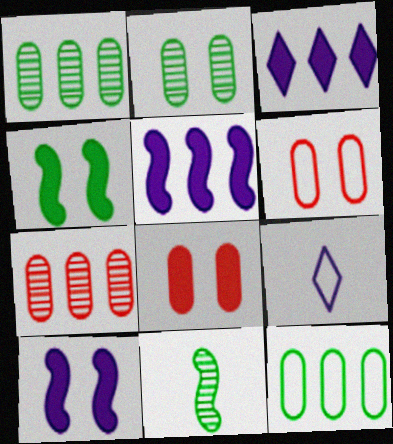[[3, 6, 11], 
[4, 7, 9]]